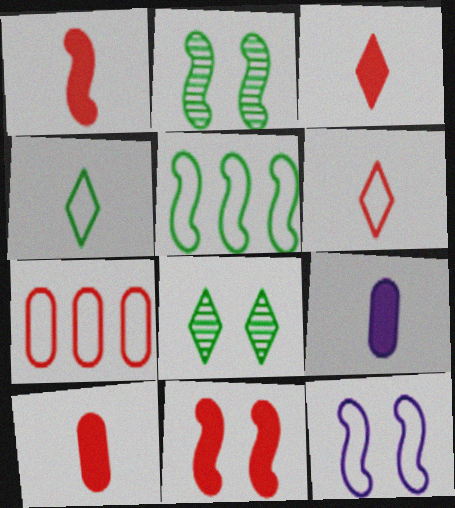[[1, 3, 10], 
[2, 11, 12], 
[4, 7, 12]]